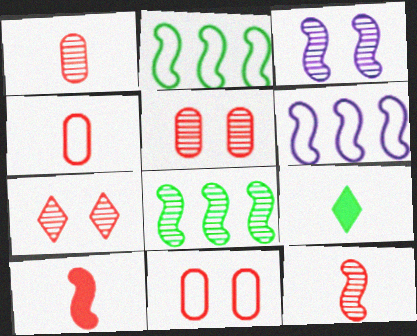[[2, 3, 10], 
[3, 8, 12], 
[5, 6, 9]]